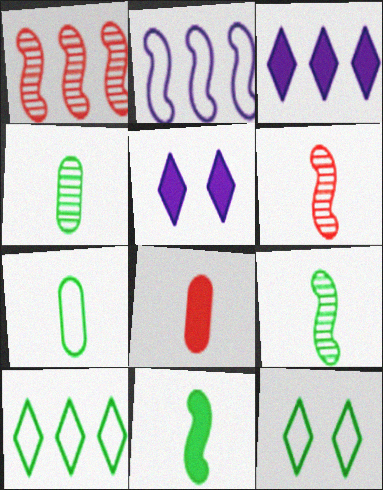[[1, 5, 7]]